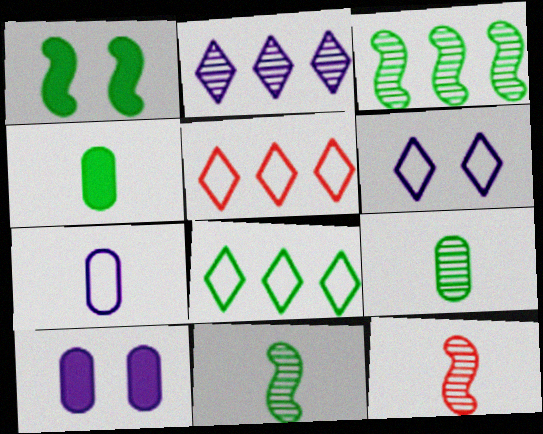[[1, 8, 9], 
[5, 10, 11], 
[8, 10, 12]]